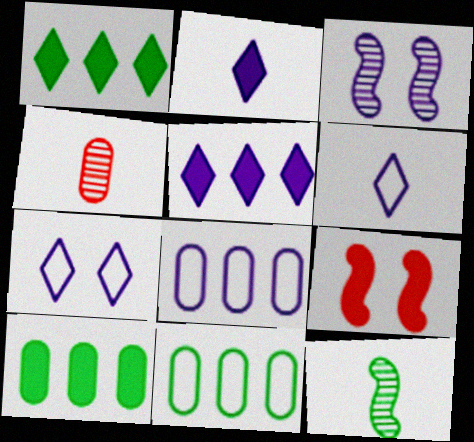[[2, 3, 8], 
[2, 9, 10]]